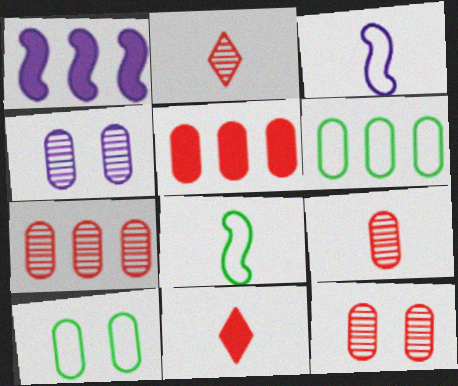[[1, 2, 10], 
[7, 9, 12]]